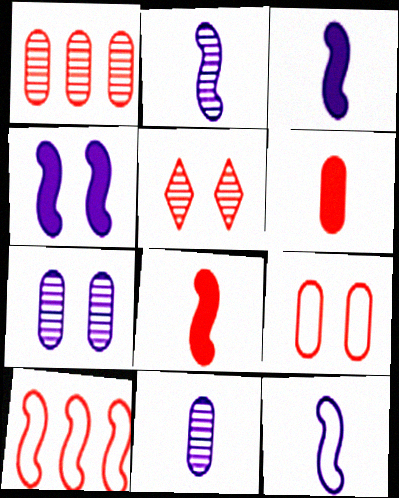[[1, 6, 9], 
[2, 3, 12], 
[5, 6, 10]]